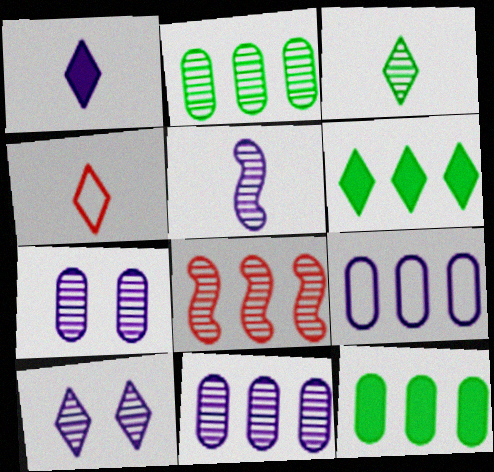[[1, 3, 4], 
[3, 7, 8], 
[4, 6, 10], 
[5, 10, 11], 
[6, 8, 9]]